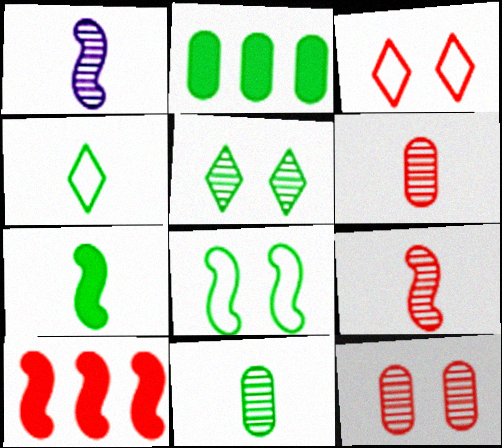[[1, 2, 3], 
[1, 8, 10], 
[3, 6, 10], 
[4, 7, 11]]